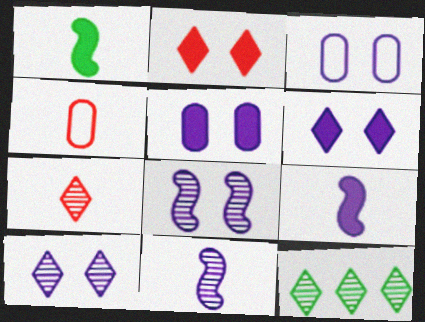[[3, 6, 8], 
[7, 10, 12]]